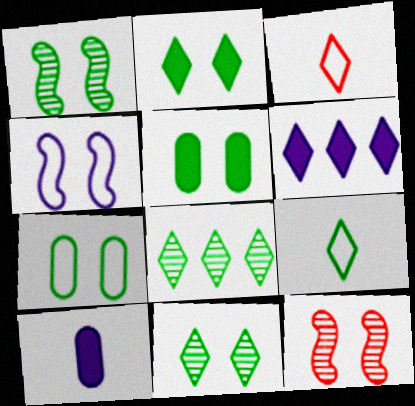[[1, 2, 7], 
[2, 8, 9], 
[3, 6, 11]]